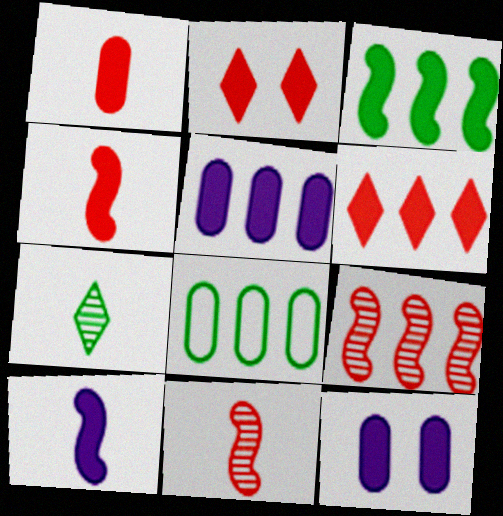[[3, 5, 6]]